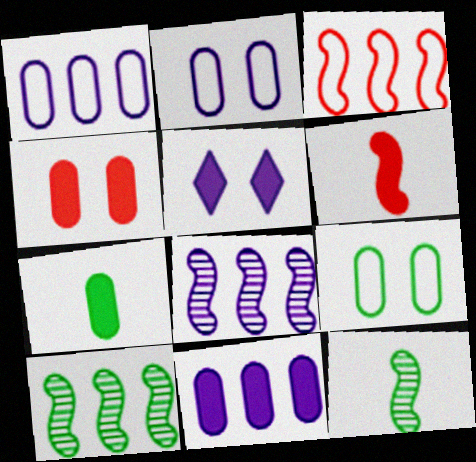[[4, 7, 11]]